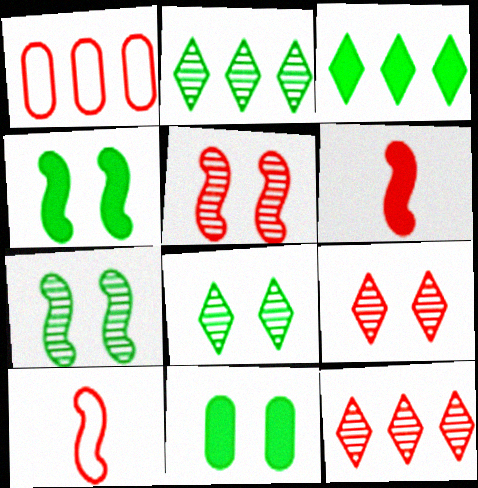[[1, 6, 9]]